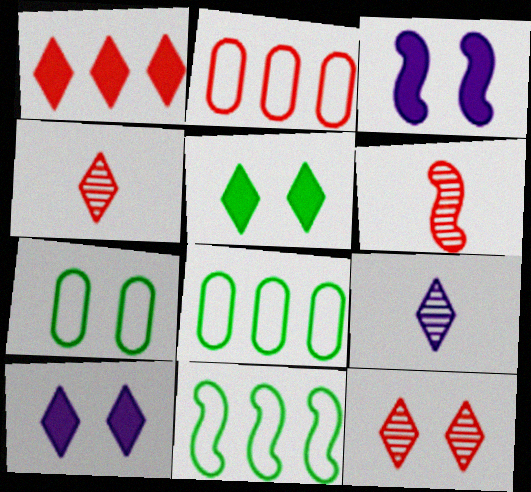[[3, 4, 8], 
[3, 6, 11], 
[3, 7, 12], 
[6, 8, 10]]